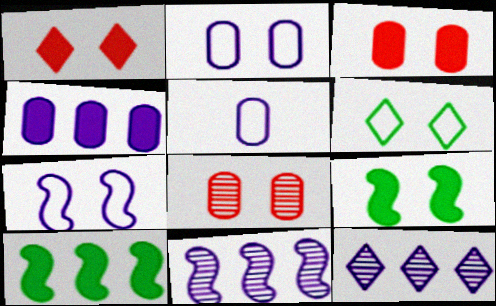[]